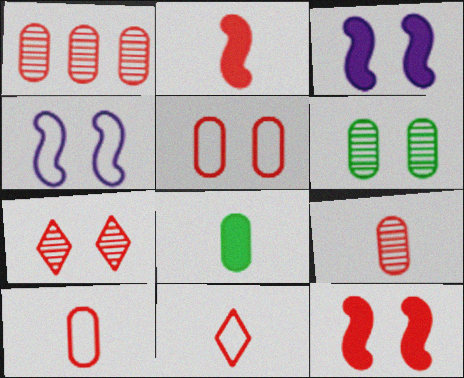[[1, 11, 12], 
[2, 9, 11], 
[5, 7, 12]]